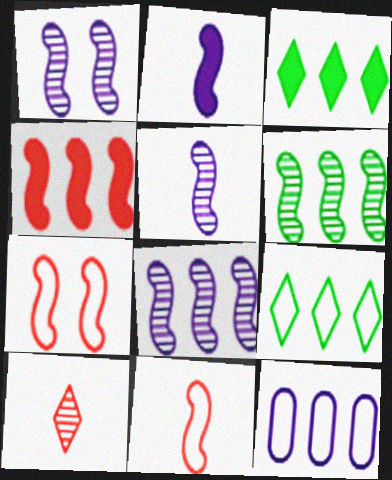[[1, 5, 8], 
[2, 6, 7]]